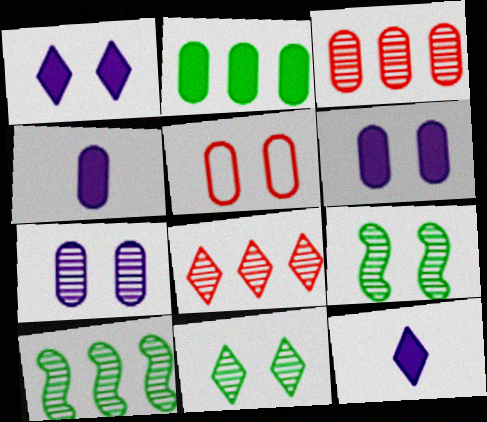[[1, 5, 9], 
[5, 10, 12]]